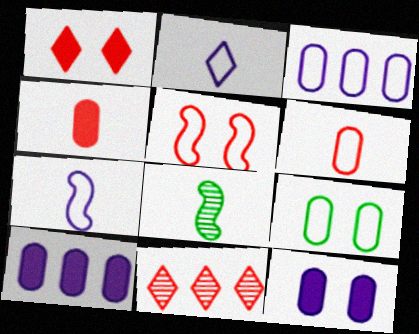[[1, 3, 8], 
[2, 4, 8], 
[3, 6, 9], 
[4, 5, 11]]